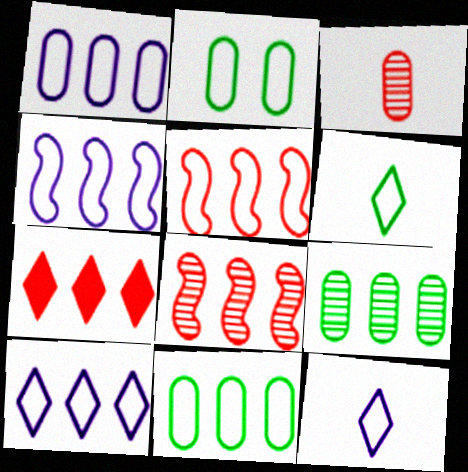[[1, 4, 10], 
[2, 5, 12], 
[4, 7, 9], 
[5, 10, 11]]